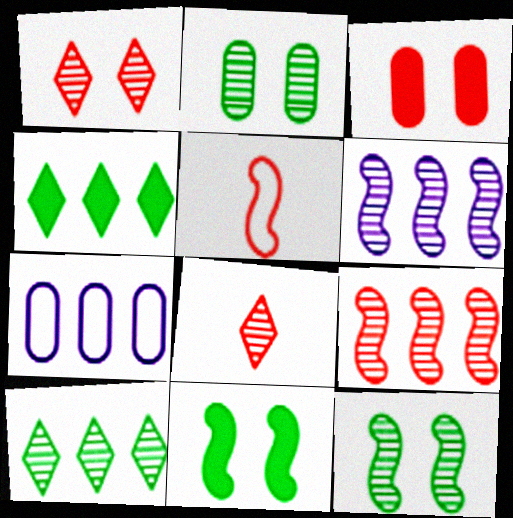[[2, 6, 8], 
[4, 7, 9], 
[5, 6, 11], 
[7, 8, 11]]